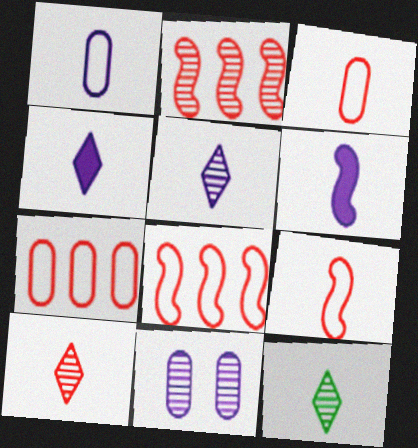[[1, 5, 6], 
[2, 11, 12], 
[3, 6, 12], 
[5, 10, 12]]